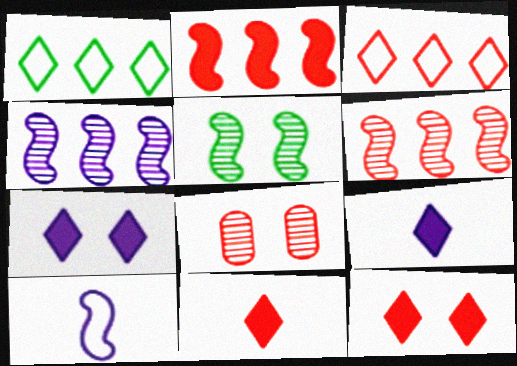[[2, 5, 10]]